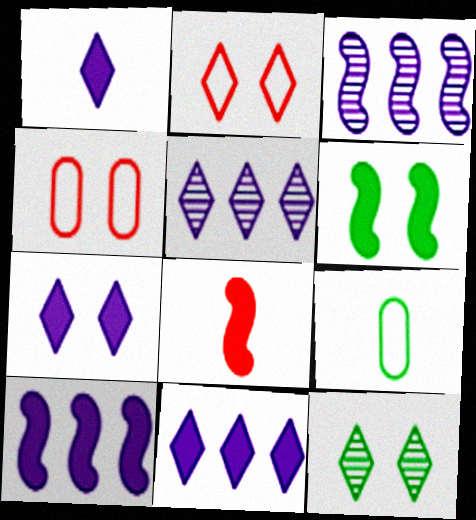[[1, 7, 11], 
[2, 7, 12], 
[6, 8, 10]]